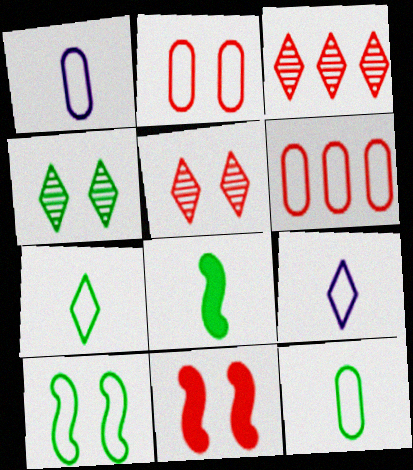[[2, 5, 11], 
[6, 9, 10]]